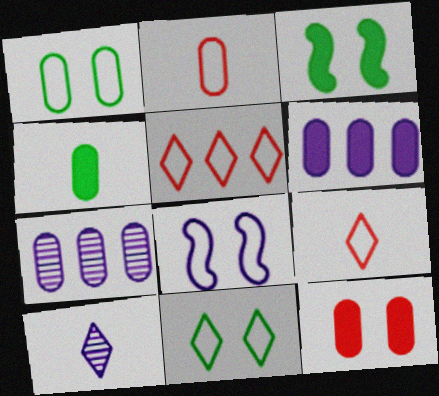[[3, 7, 9], 
[4, 6, 12], 
[6, 8, 10]]